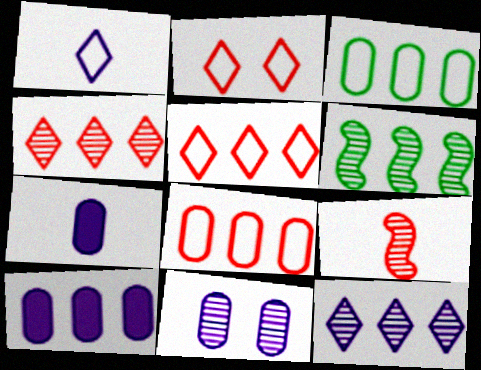[[2, 6, 7], 
[5, 6, 10]]